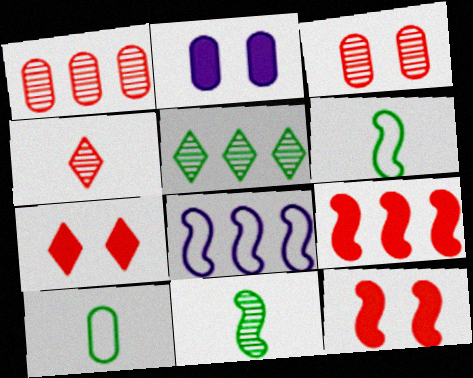[[1, 2, 10], 
[8, 11, 12]]